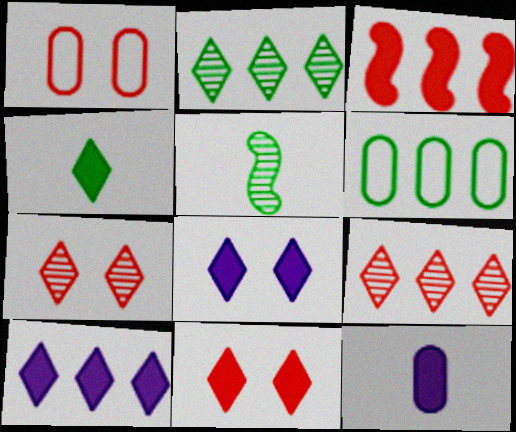[[1, 5, 10], 
[4, 10, 11]]